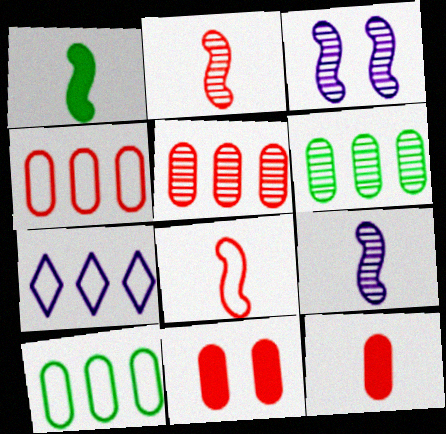[[1, 8, 9]]